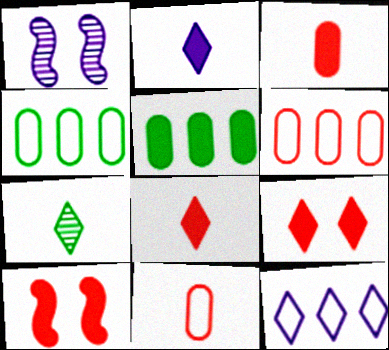[[1, 4, 8], 
[2, 5, 10], 
[7, 9, 12]]